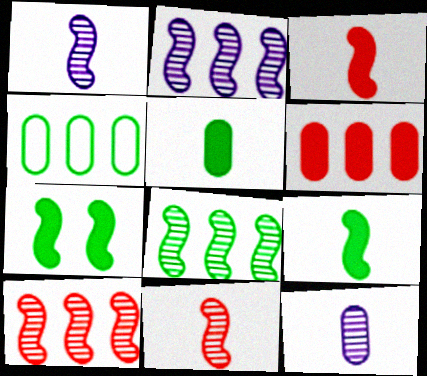[[2, 8, 10]]